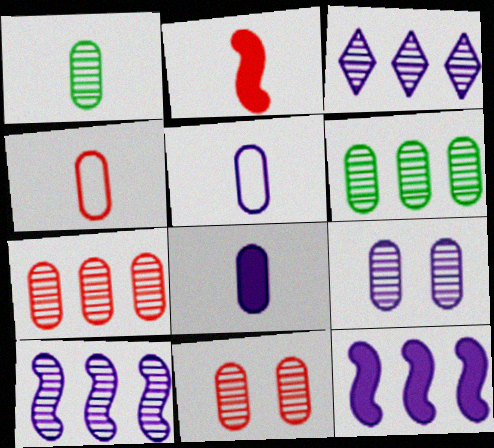[[1, 4, 8], 
[1, 7, 9]]